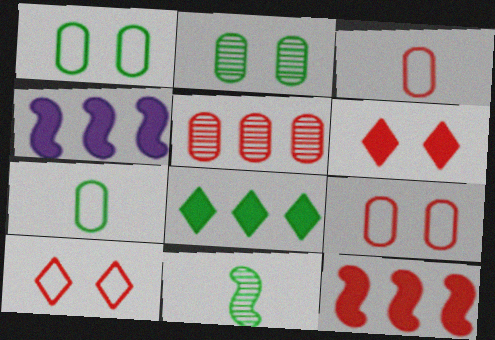[[1, 8, 11]]